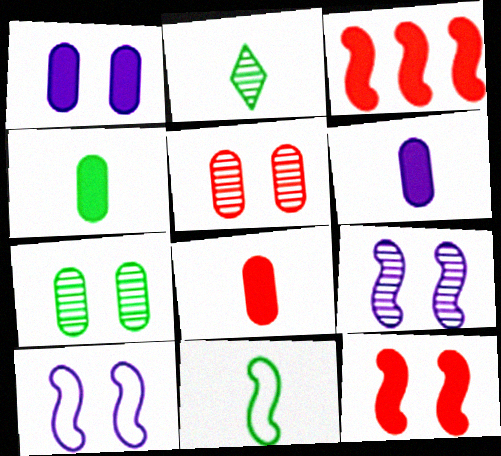[[2, 4, 11], 
[3, 9, 11], 
[4, 6, 8]]